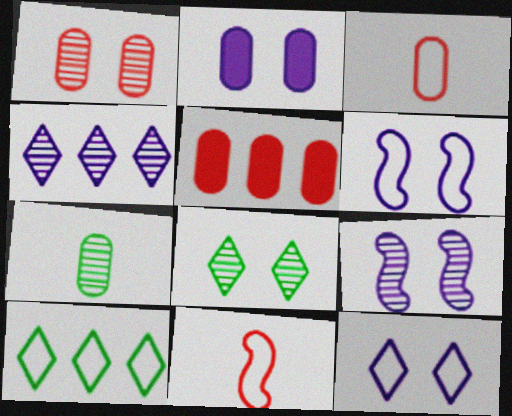[[1, 3, 5], 
[1, 8, 9], 
[2, 9, 12], 
[3, 6, 10]]